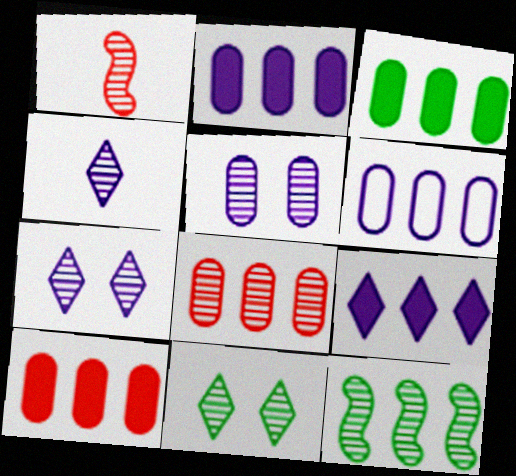[[2, 3, 10], 
[3, 6, 8]]